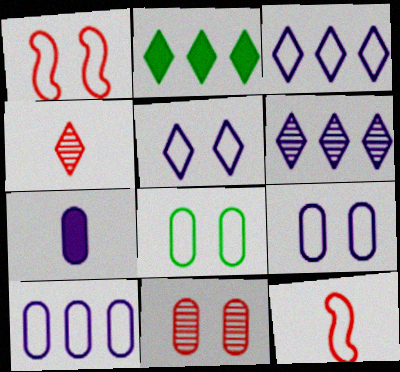[[1, 5, 8], 
[2, 4, 5], 
[3, 8, 12]]